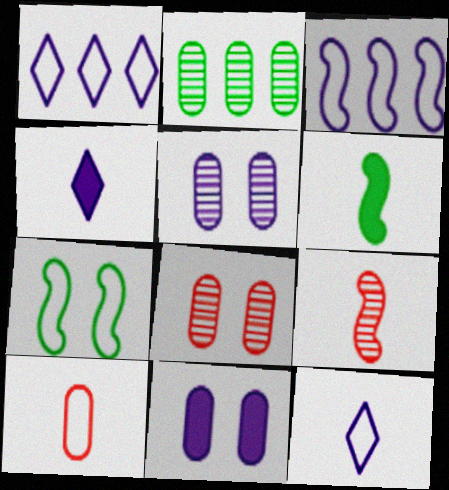[[1, 6, 8], 
[1, 7, 10], 
[2, 10, 11], 
[3, 4, 5]]